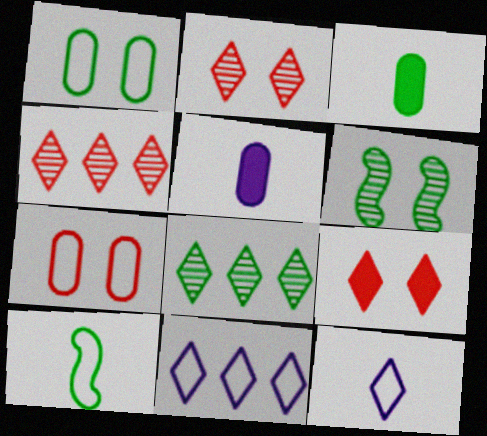[[7, 10, 11], 
[8, 9, 12]]